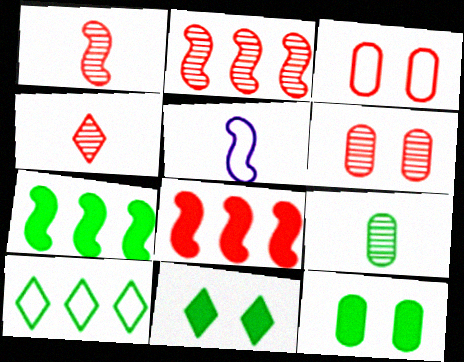[[2, 4, 6], 
[3, 4, 8], 
[3, 5, 10]]